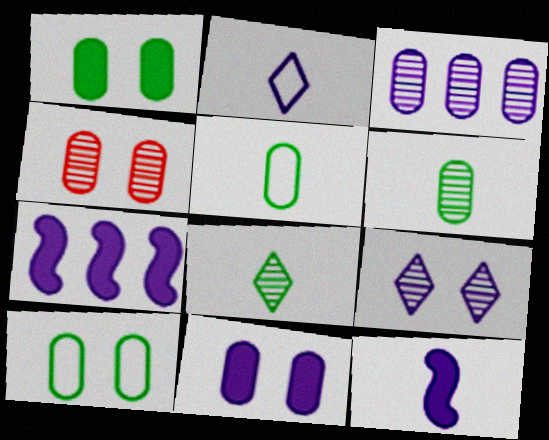[[3, 4, 6], 
[4, 10, 11]]